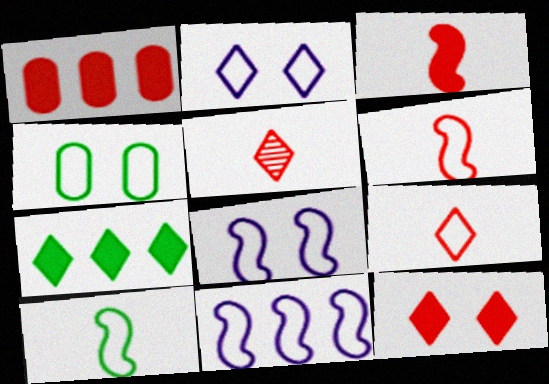[[1, 3, 12], 
[2, 5, 7], 
[4, 9, 11]]